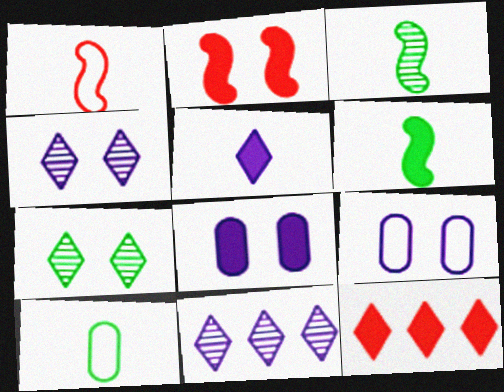[[2, 7, 9], 
[2, 10, 11], 
[3, 9, 12], 
[6, 8, 12]]